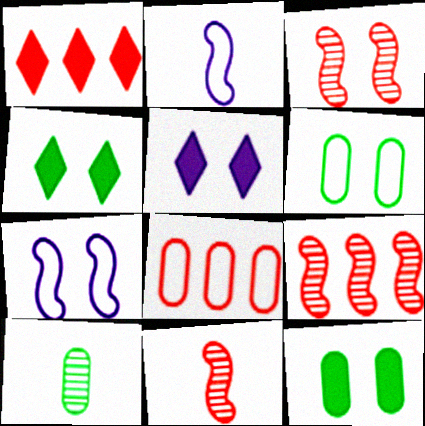[[1, 7, 10], 
[1, 8, 9], 
[3, 5, 6], 
[3, 9, 11]]